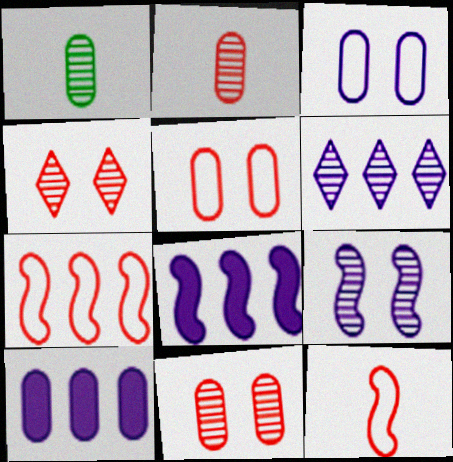[[1, 5, 10]]